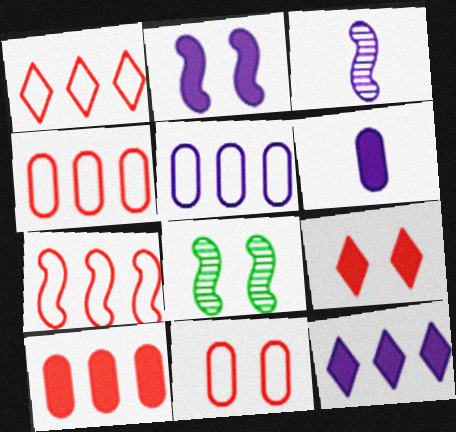[[1, 4, 7], 
[1, 6, 8], 
[2, 6, 12]]